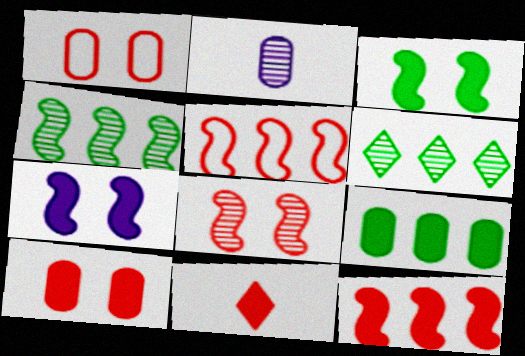[[1, 2, 9], 
[2, 6, 8], 
[7, 9, 11], 
[10, 11, 12]]